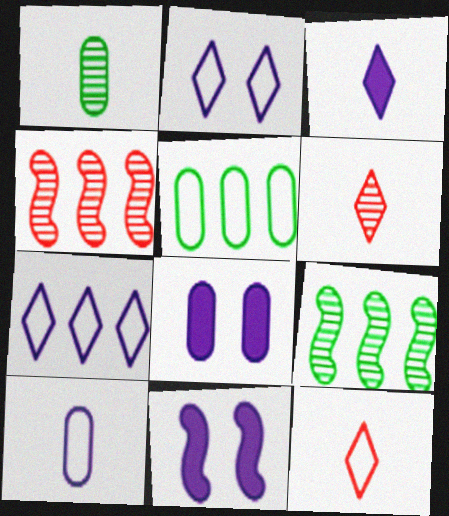[[5, 6, 11], 
[8, 9, 12]]